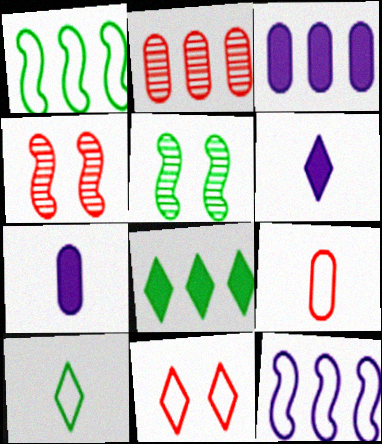[[2, 8, 12], 
[3, 4, 10]]